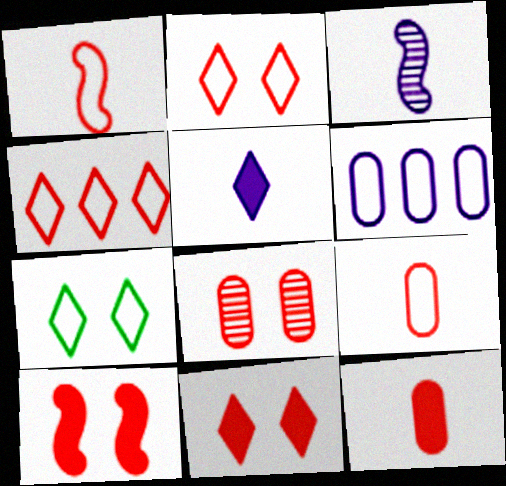[[1, 6, 7], 
[2, 8, 10]]